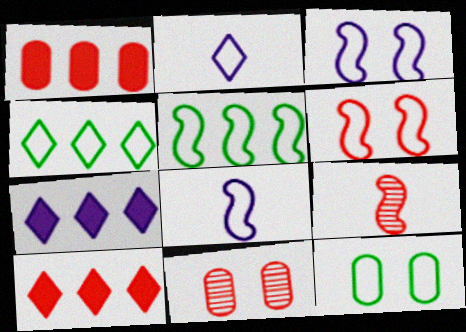[[5, 6, 8], 
[7, 9, 12]]